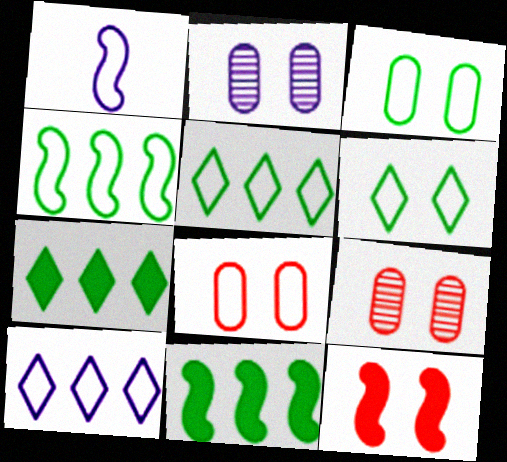[[1, 5, 8], 
[1, 7, 9], 
[2, 6, 12]]